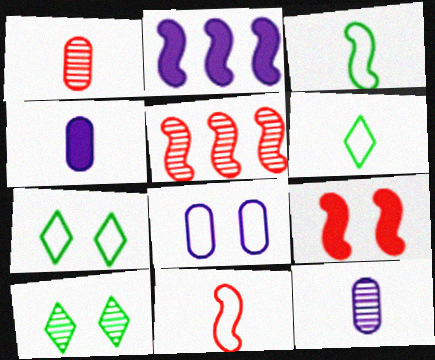[[1, 2, 7], 
[4, 5, 7], 
[5, 9, 11], 
[5, 10, 12], 
[8, 9, 10]]